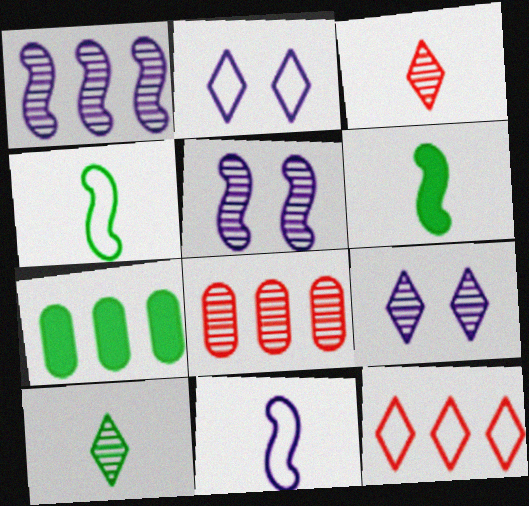[[1, 7, 12], 
[2, 6, 8], 
[5, 8, 10]]